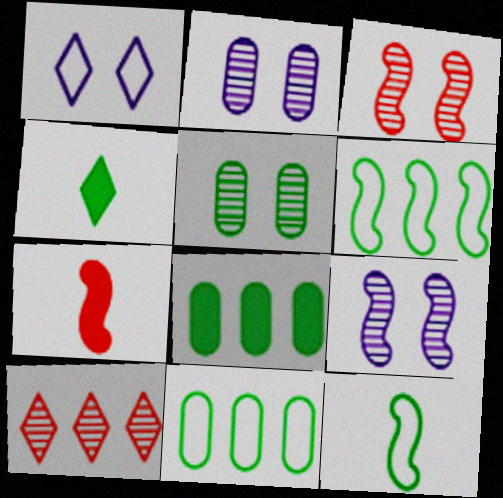[[1, 4, 10], 
[4, 5, 6], 
[6, 7, 9]]